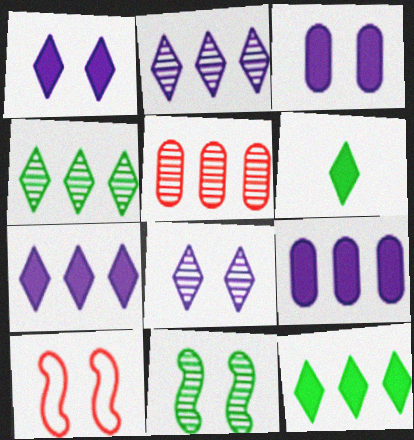[]